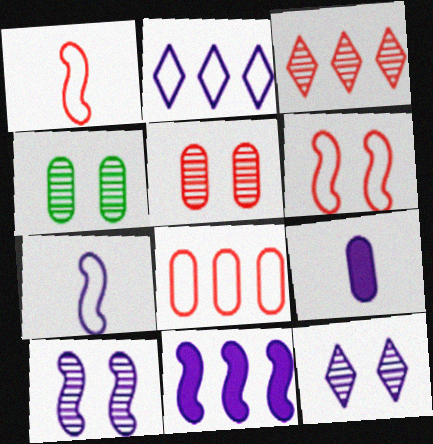[[2, 9, 10], 
[4, 8, 9], 
[7, 10, 11]]